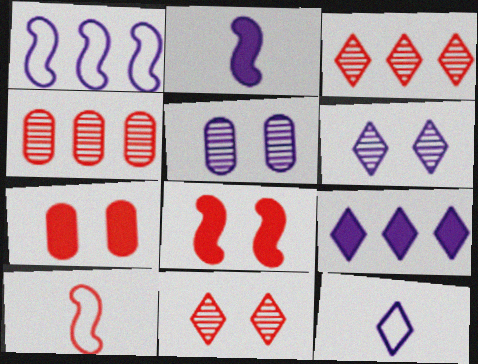[[3, 7, 10], 
[6, 9, 12]]